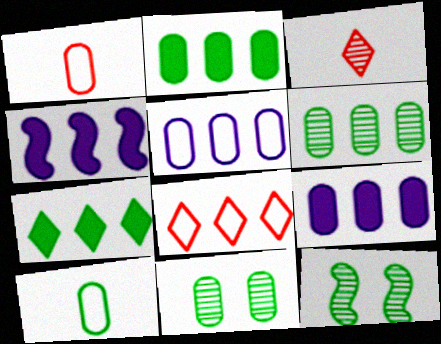[[1, 9, 11], 
[2, 10, 11], 
[4, 6, 8], 
[7, 10, 12]]